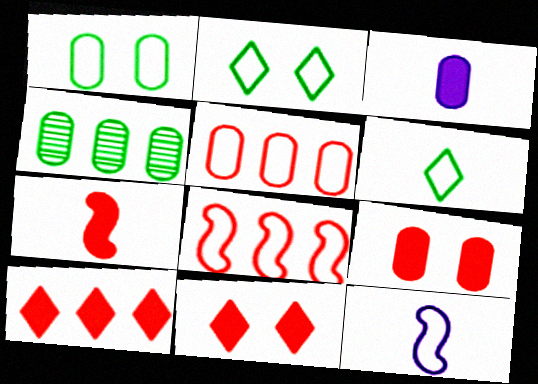[[2, 5, 12], 
[4, 11, 12], 
[7, 9, 10]]